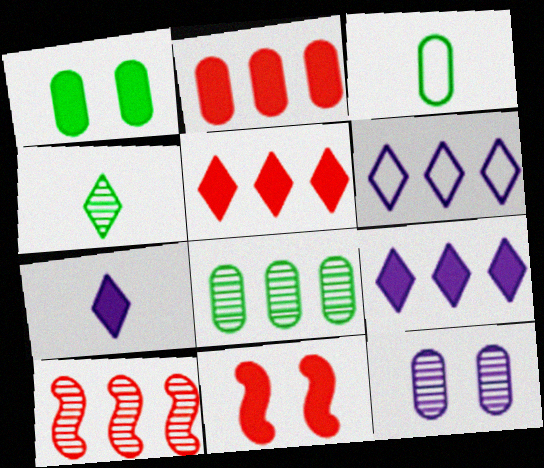[[1, 3, 8], 
[2, 3, 12], 
[4, 10, 12]]